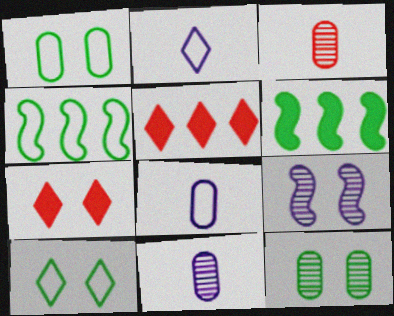[[1, 7, 9], 
[4, 7, 11]]